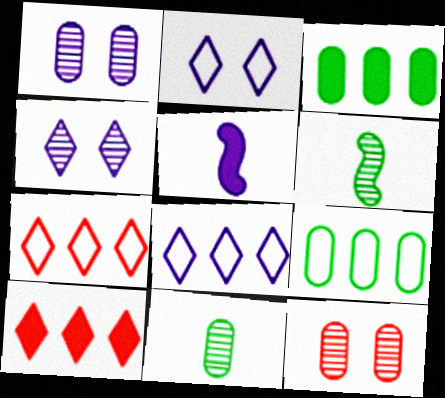[[1, 5, 8]]